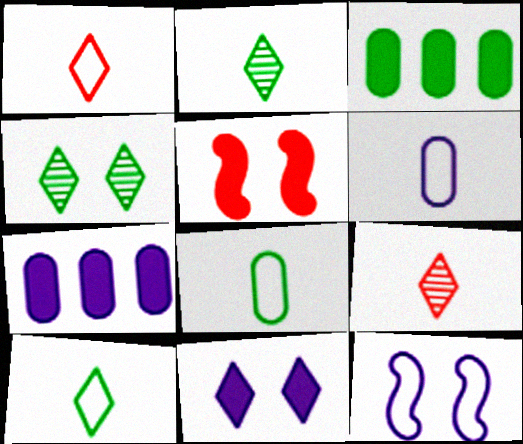[[3, 9, 12]]